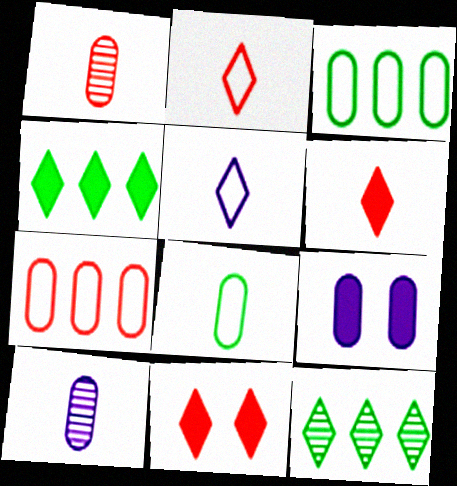[[1, 3, 9], 
[5, 11, 12]]